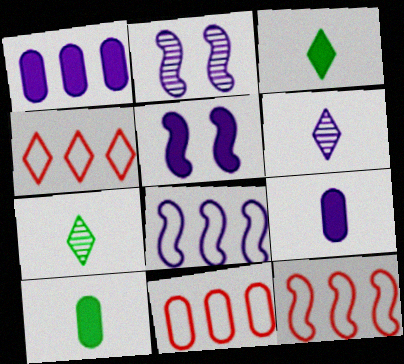[[2, 3, 11], 
[2, 4, 10], 
[4, 11, 12], 
[5, 7, 11]]